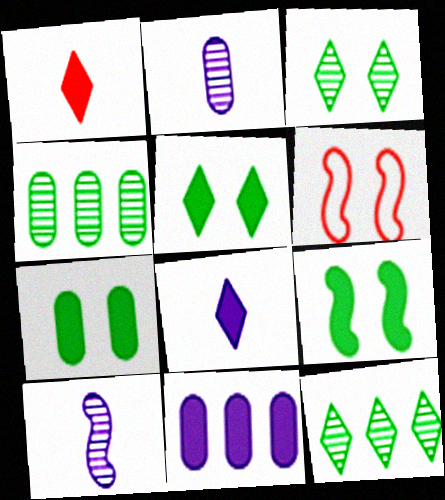[[1, 9, 11], 
[4, 6, 8], 
[5, 7, 9]]